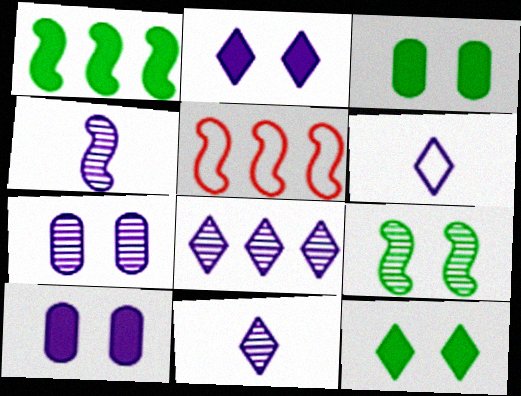[[2, 6, 8], 
[3, 5, 11], 
[4, 7, 8]]